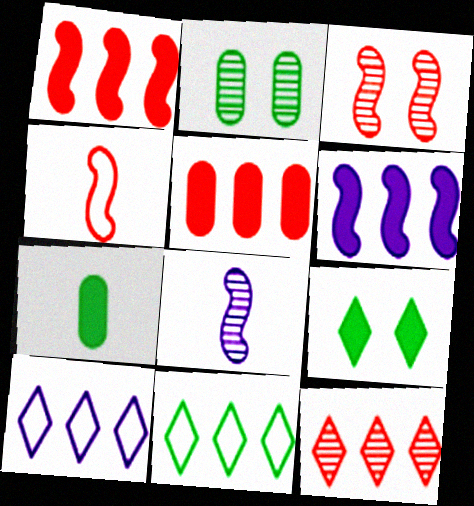[[1, 3, 4], 
[2, 8, 12], 
[3, 7, 10]]